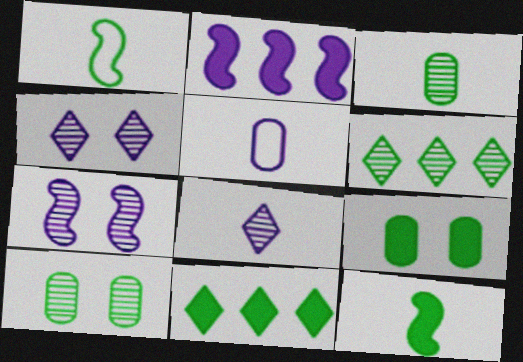[[1, 6, 9], 
[1, 10, 11], 
[2, 4, 5], 
[9, 11, 12]]